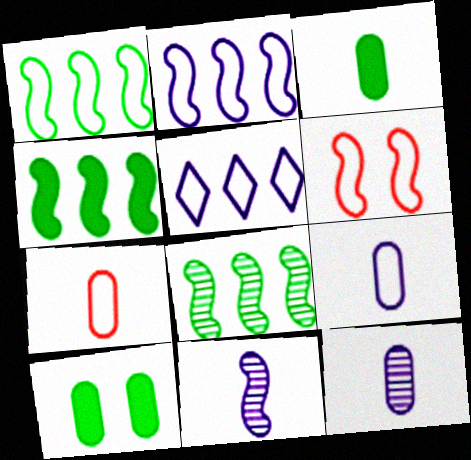[[1, 4, 8], 
[3, 7, 12], 
[4, 6, 11]]